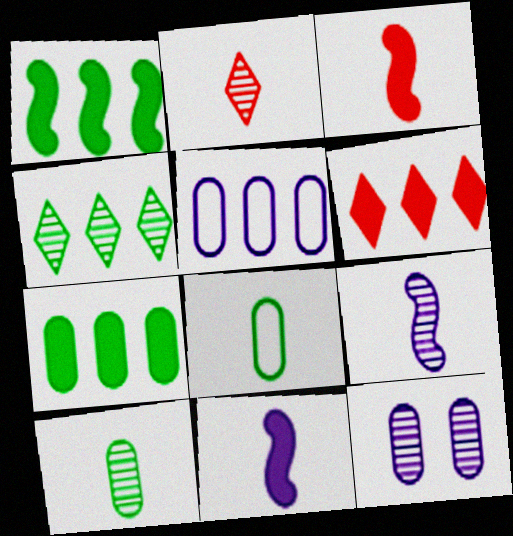[[2, 8, 11], 
[2, 9, 10]]